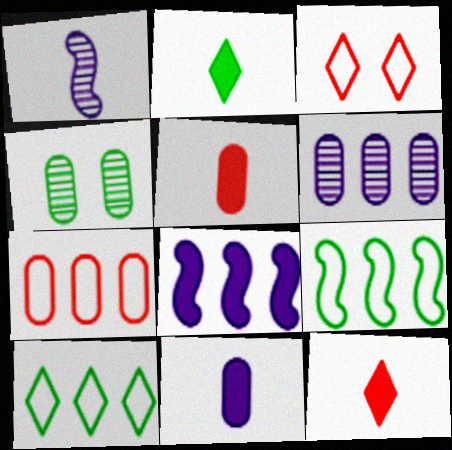[[2, 4, 9], 
[4, 7, 11]]